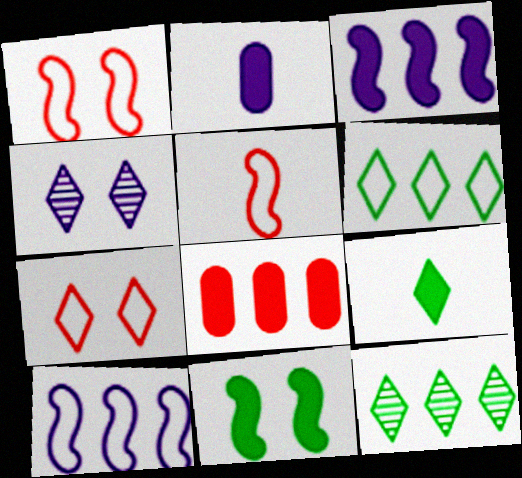[[1, 2, 12], 
[2, 4, 10], 
[8, 10, 12]]